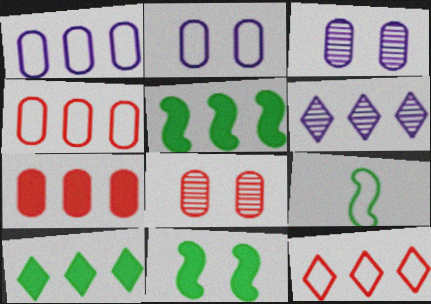[[2, 9, 12], 
[4, 5, 6], 
[6, 10, 12]]